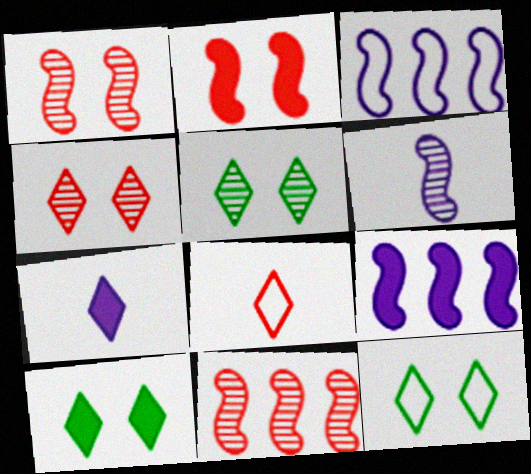[[5, 10, 12]]